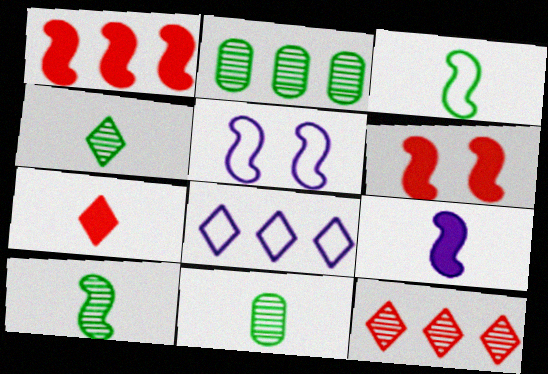[[1, 2, 8], 
[1, 5, 10], 
[2, 5, 7], 
[4, 10, 11], 
[6, 8, 11]]